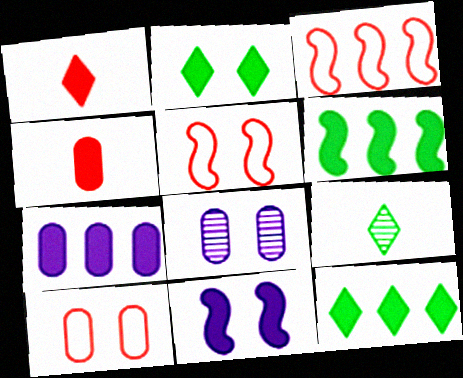[[2, 5, 8], 
[4, 11, 12], 
[5, 7, 9]]